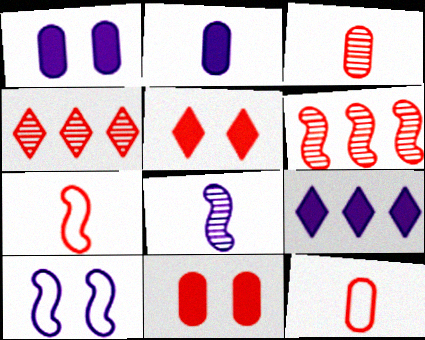[[4, 7, 11], 
[5, 6, 12]]